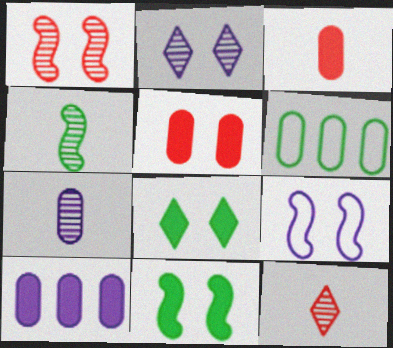[[1, 9, 11], 
[4, 6, 8], 
[4, 7, 12], 
[5, 6, 7]]